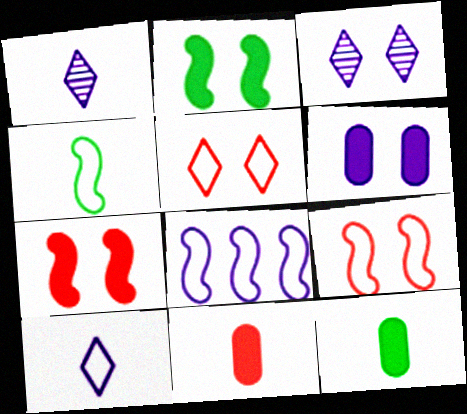[[1, 4, 11], 
[1, 6, 8], 
[4, 8, 9]]